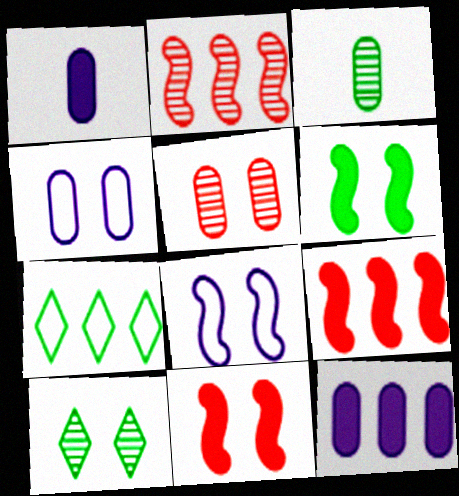[[2, 7, 12], 
[3, 6, 7], 
[4, 10, 11]]